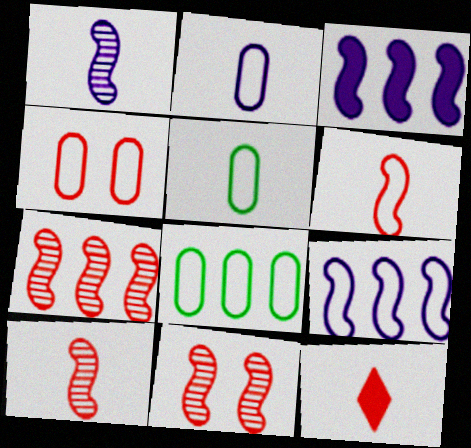[[1, 5, 12], 
[2, 4, 8], 
[4, 7, 12], 
[7, 10, 11]]